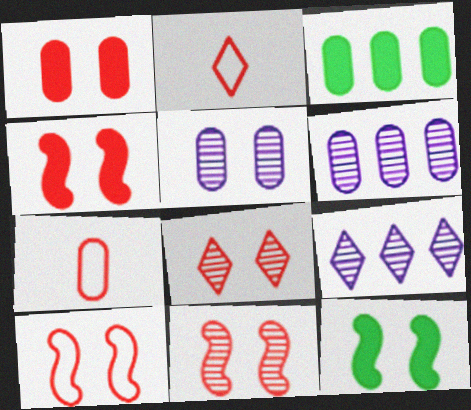[[1, 8, 10], 
[2, 6, 12], 
[3, 5, 7], 
[4, 10, 11], 
[7, 9, 12]]